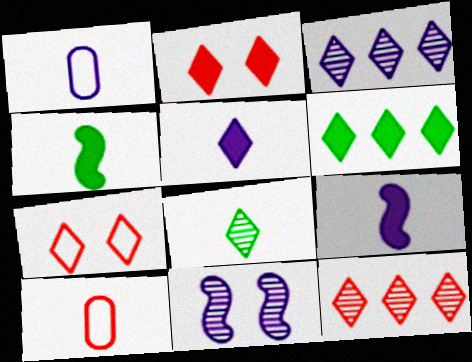[[2, 5, 6], 
[6, 10, 11], 
[8, 9, 10]]